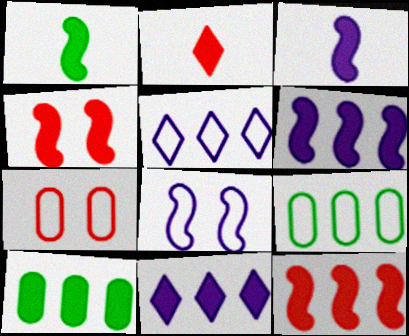[[1, 4, 6], 
[10, 11, 12]]